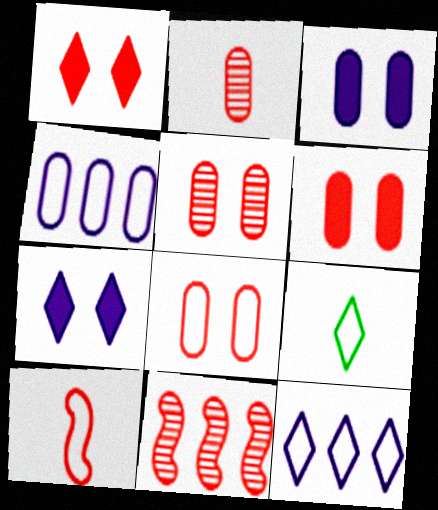[[3, 9, 11], 
[5, 6, 8]]